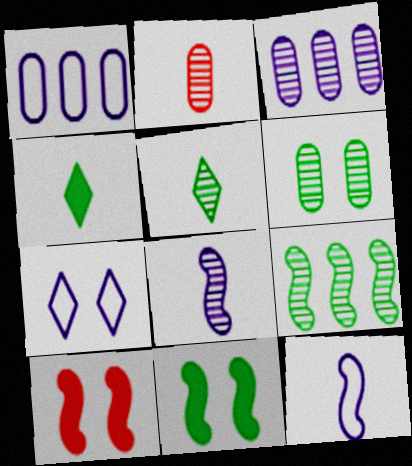[[1, 5, 10], 
[1, 7, 12], 
[2, 3, 6], 
[2, 4, 12], 
[2, 5, 8], 
[5, 6, 9], 
[6, 7, 10], 
[9, 10, 12]]